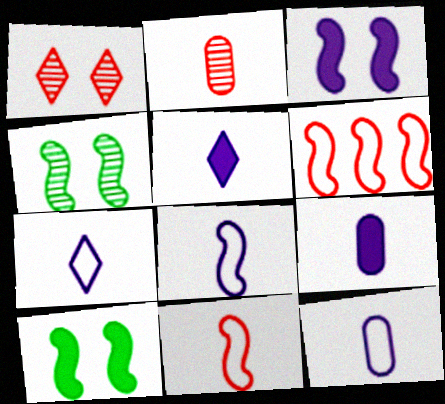[[7, 8, 12]]